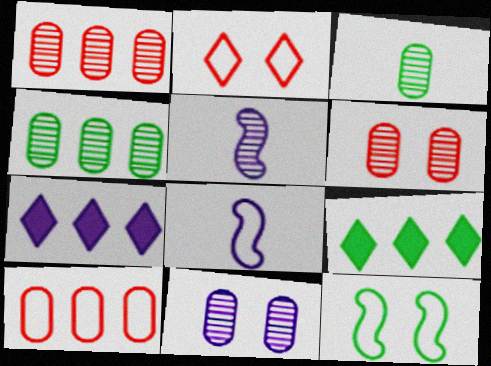[[1, 3, 11], 
[3, 9, 12], 
[6, 8, 9], 
[7, 8, 11]]